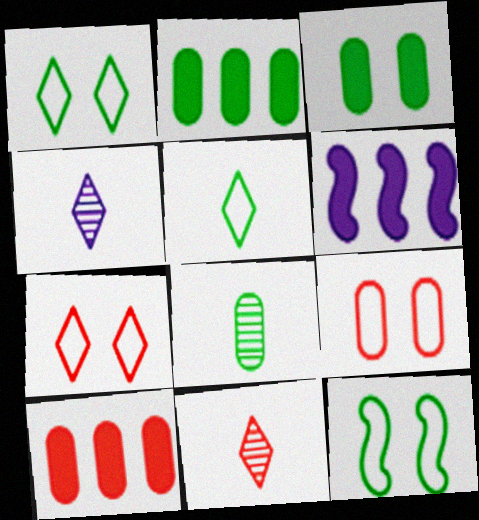[[4, 10, 12], 
[6, 7, 8]]